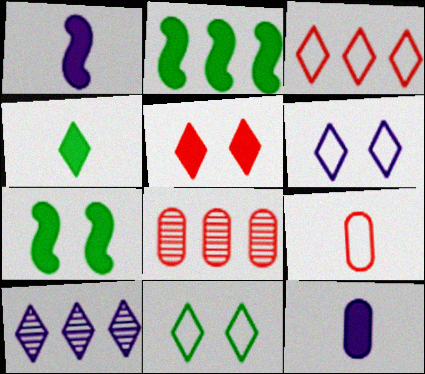[[1, 8, 11], 
[2, 5, 12], 
[7, 9, 10]]